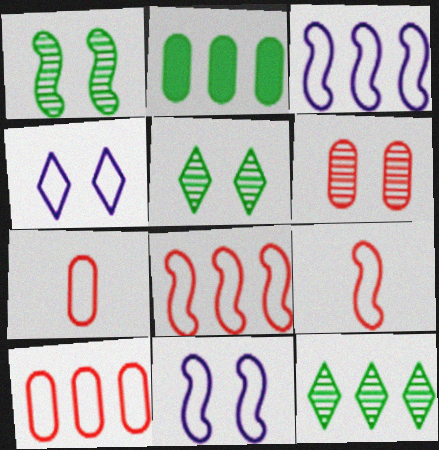[]